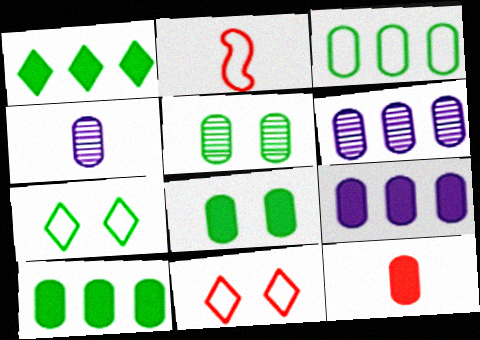[[8, 9, 12]]